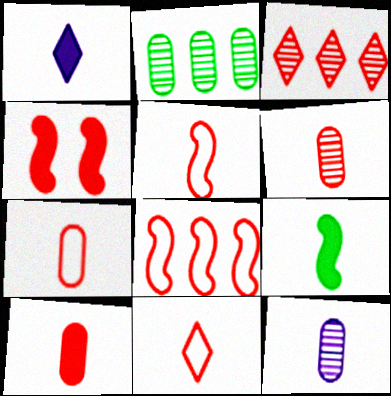[[1, 9, 10], 
[3, 4, 7], 
[5, 7, 11], 
[6, 7, 10], 
[9, 11, 12]]